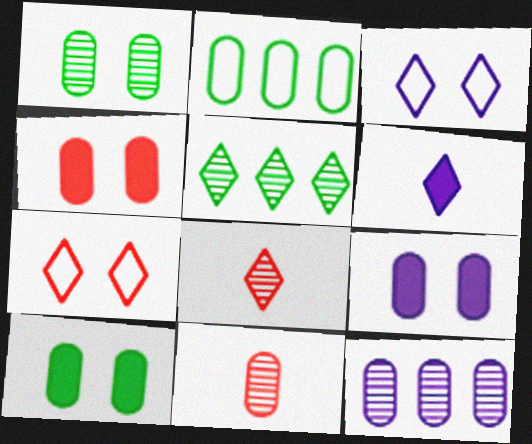[[1, 11, 12], 
[2, 9, 11], 
[4, 9, 10], 
[5, 6, 7]]